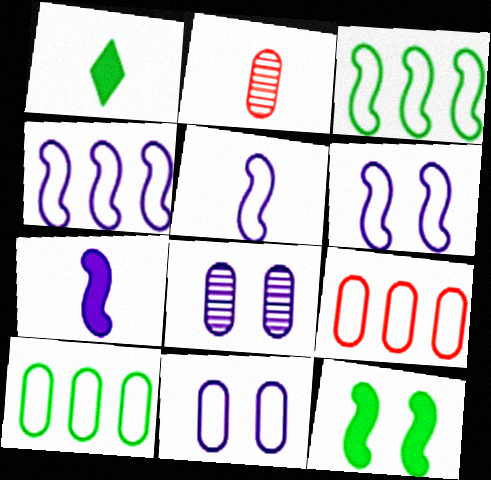[[1, 2, 5], 
[4, 5, 6]]